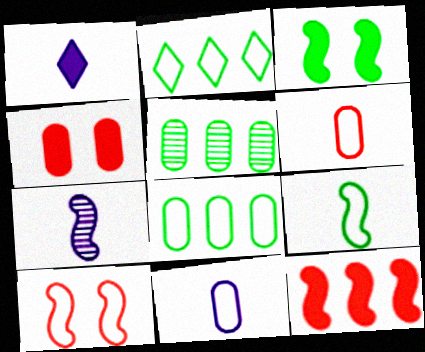[[1, 5, 10], 
[1, 7, 11], 
[2, 4, 7], 
[2, 10, 11], 
[4, 5, 11]]